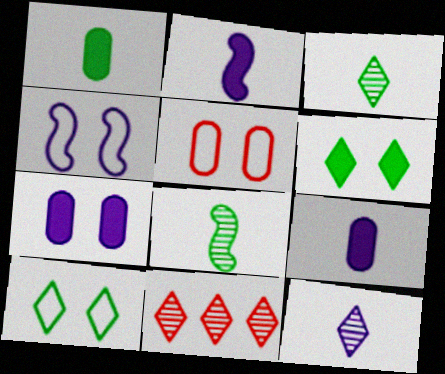[[1, 4, 11], 
[4, 5, 10]]